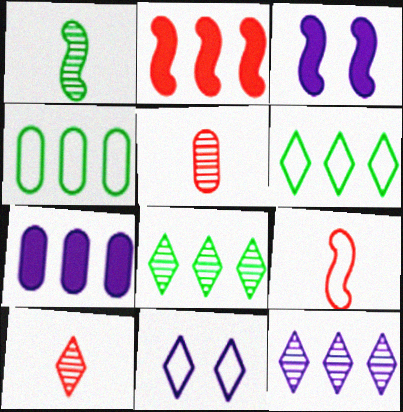[[2, 4, 12], 
[3, 4, 10], 
[3, 5, 6], 
[4, 9, 11]]